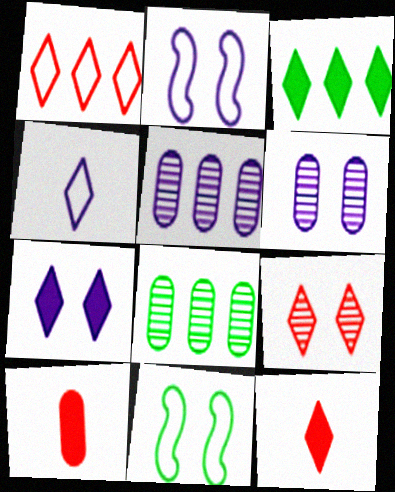[[1, 9, 12], 
[2, 6, 7], 
[2, 8, 12], 
[3, 4, 9], 
[3, 7, 12], 
[5, 11, 12]]